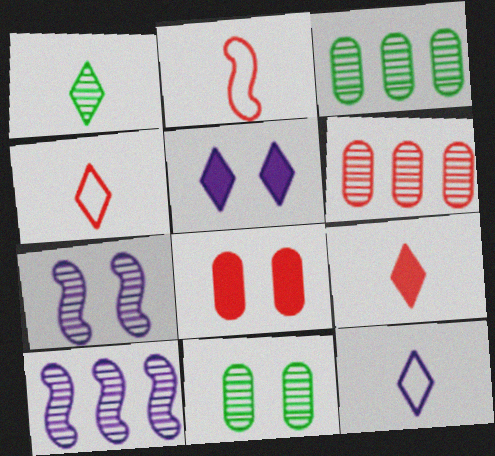[[1, 6, 7], 
[1, 9, 12], 
[2, 3, 5]]